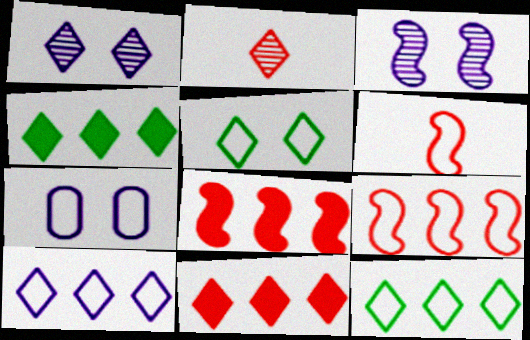[[6, 7, 12]]